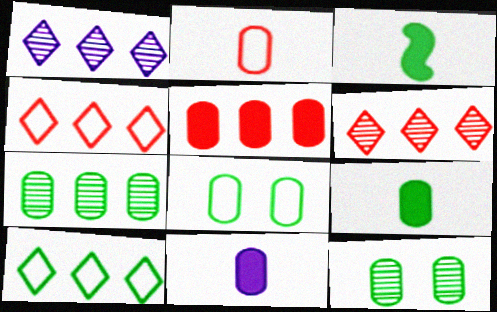[[3, 10, 12], 
[7, 8, 9]]